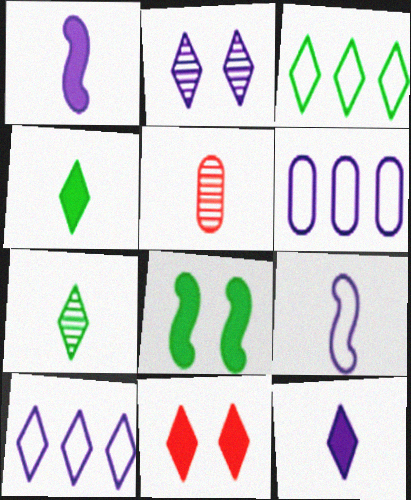[[1, 2, 6], 
[2, 10, 12], 
[4, 5, 9], 
[5, 8, 10], 
[7, 10, 11]]